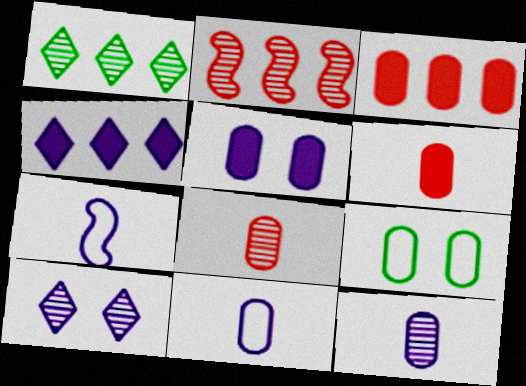[[3, 9, 12]]